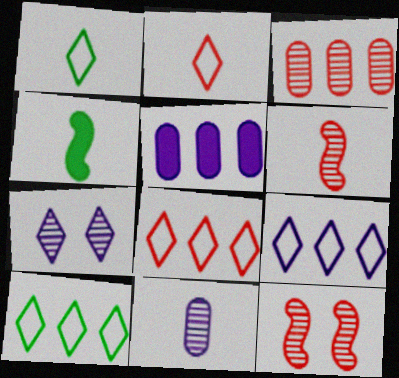[[1, 5, 12], 
[2, 4, 11], 
[8, 9, 10]]